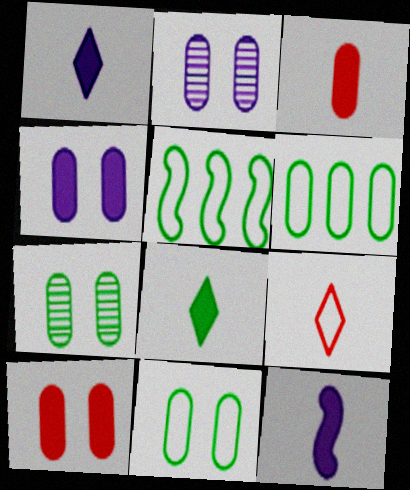[[2, 3, 6], 
[2, 10, 11], 
[3, 8, 12], 
[5, 7, 8]]